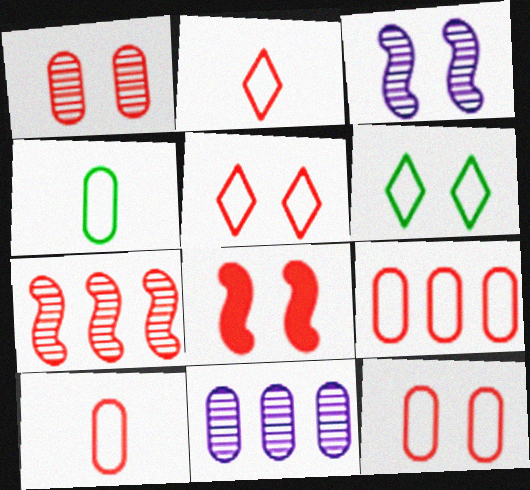[[1, 5, 8], 
[9, 10, 12]]